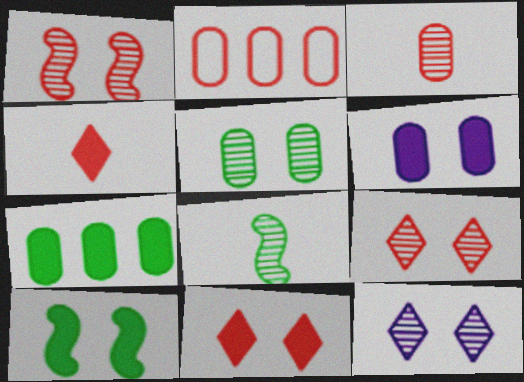[[1, 2, 4], 
[1, 5, 12], 
[6, 10, 11]]